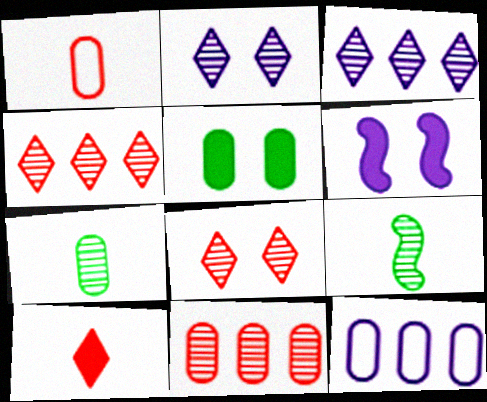[[2, 9, 11]]